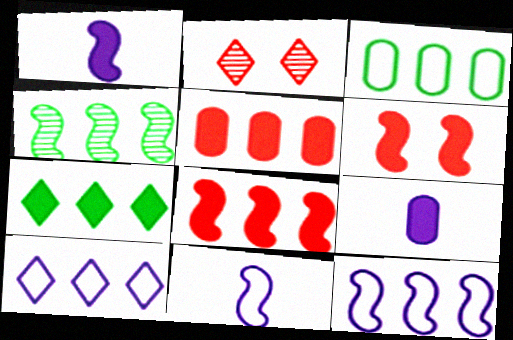[[1, 2, 3], 
[3, 4, 7], 
[4, 5, 10], 
[4, 6, 11], 
[4, 8, 12], 
[6, 7, 9]]